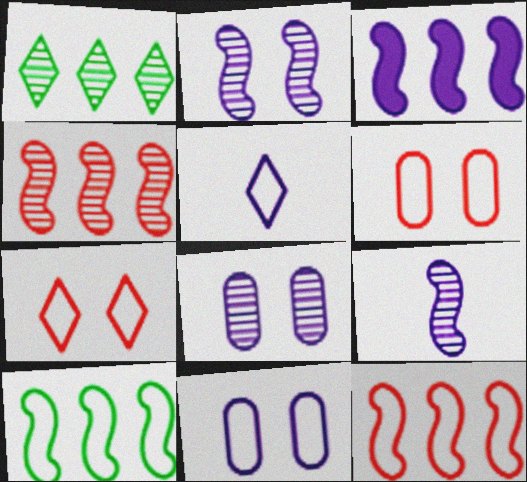[[3, 4, 10], 
[3, 5, 8], 
[5, 6, 10]]